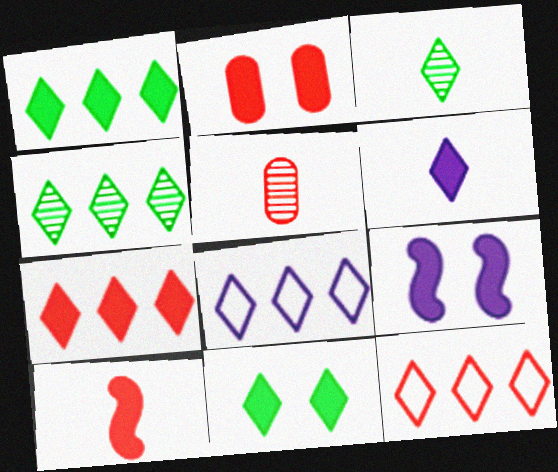[[2, 7, 10], 
[2, 9, 11], 
[4, 7, 8], 
[6, 7, 11]]